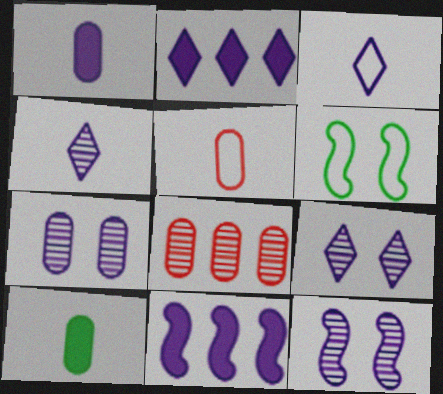[[2, 3, 9], 
[3, 7, 11], 
[7, 9, 12]]